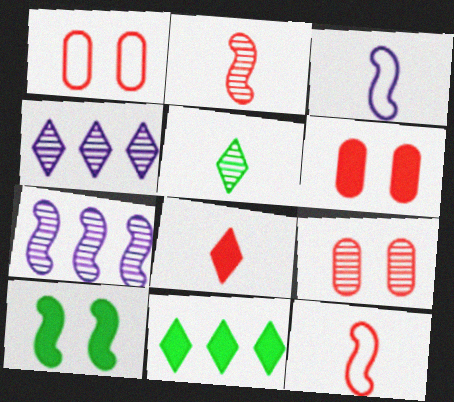[[1, 6, 9], 
[3, 9, 11], 
[5, 7, 9], 
[7, 10, 12]]